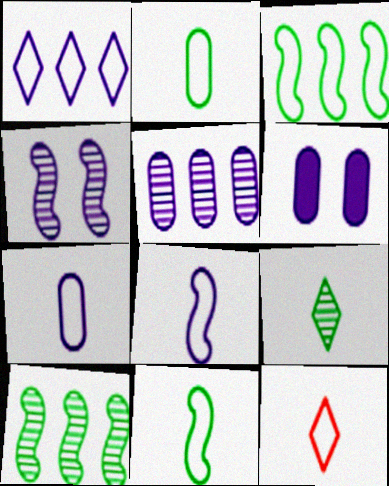[[2, 8, 12], 
[5, 6, 7], 
[6, 10, 12], 
[7, 11, 12]]